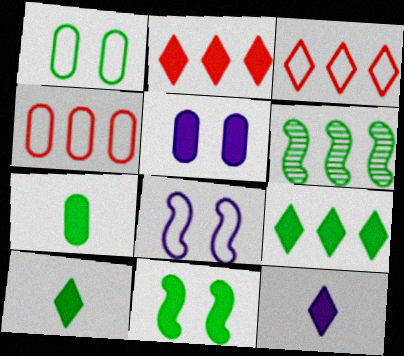[[1, 6, 10], 
[7, 9, 11]]